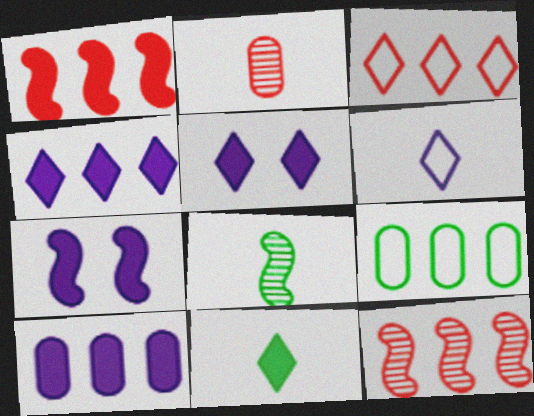[[4, 9, 12]]